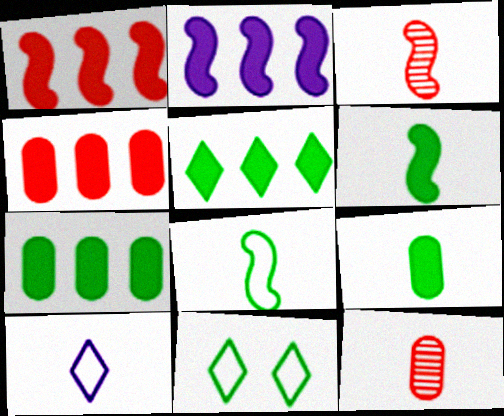[[2, 4, 5], 
[2, 11, 12], 
[3, 9, 10], 
[6, 10, 12]]